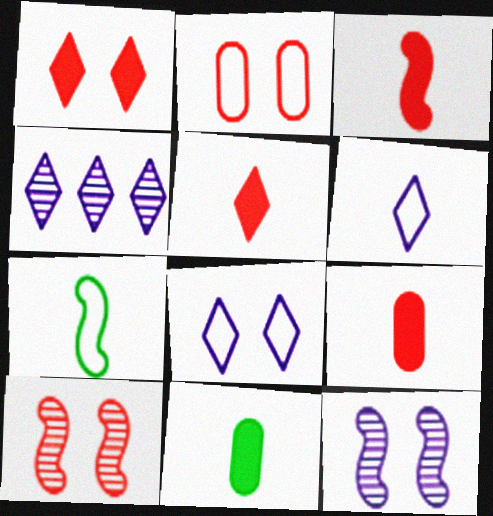[[1, 2, 10], 
[3, 5, 9]]